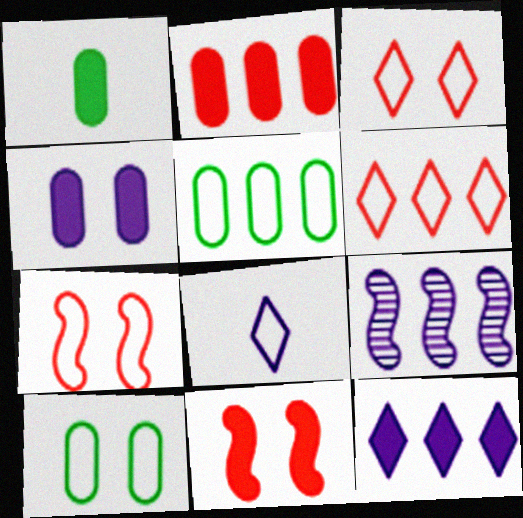[[1, 2, 4], 
[1, 3, 9], 
[1, 11, 12], 
[4, 8, 9], 
[5, 7, 8]]